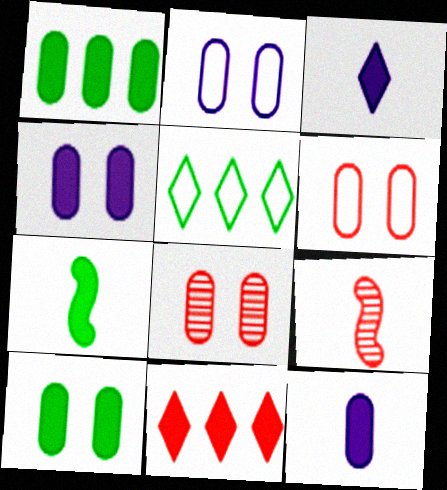[[2, 8, 10], 
[4, 5, 9], 
[4, 7, 11], 
[6, 9, 11]]